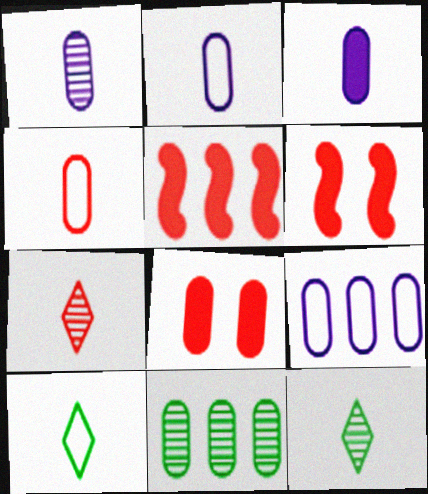[[1, 2, 3], 
[2, 8, 11], 
[6, 9, 12]]